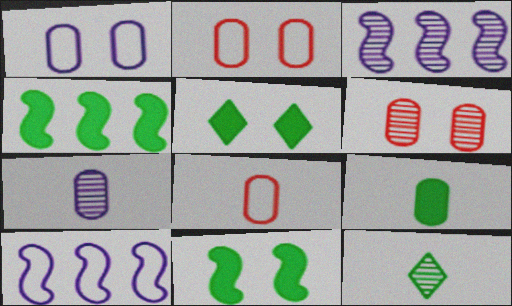[[3, 5, 8], 
[3, 6, 12], 
[4, 5, 9], 
[7, 8, 9]]